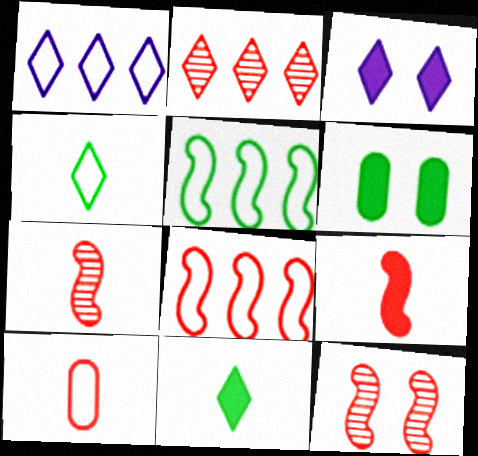[[1, 6, 7], 
[2, 3, 4], 
[8, 9, 12]]